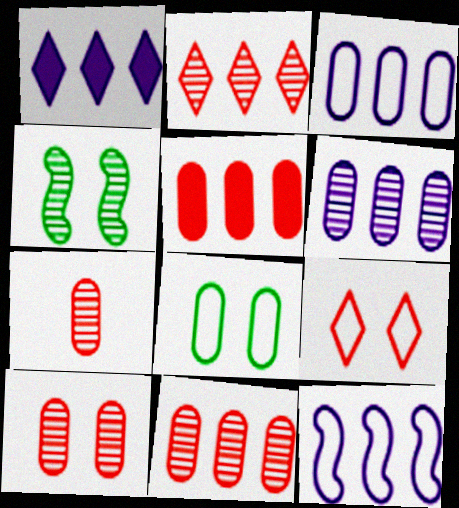[[1, 6, 12], 
[7, 10, 11]]